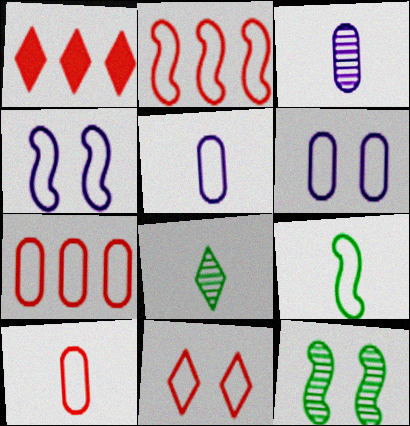[[1, 5, 12], 
[2, 4, 9], 
[2, 10, 11]]